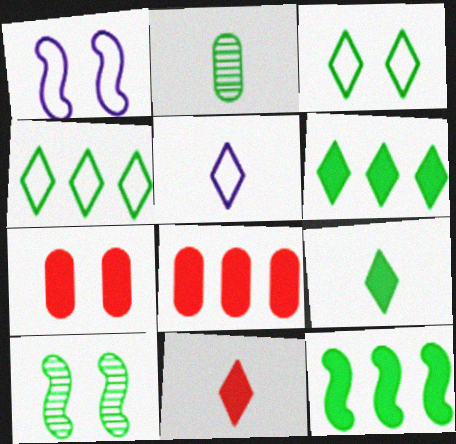[[2, 3, 12], 
[5, 8, 10]]